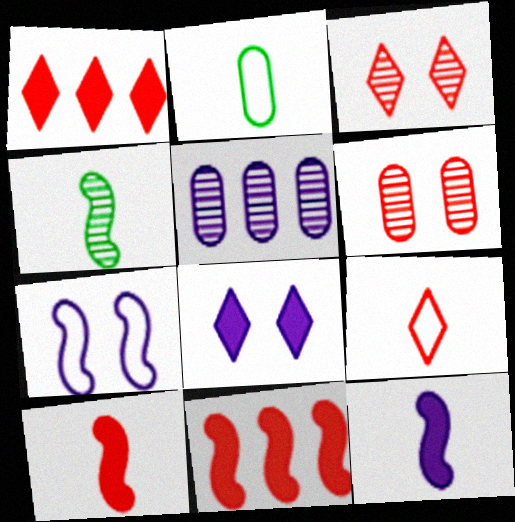[[1, 3, 9], 
[3, 4, 5], 
[4, 7, 11], 
[6, 9, 11]]